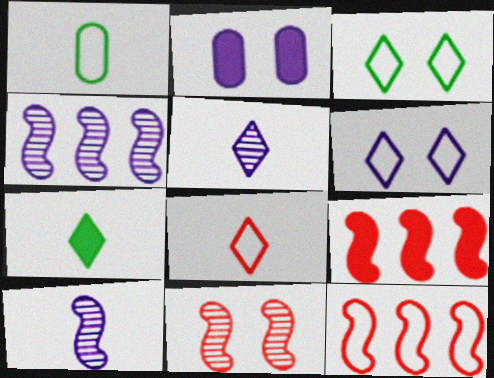[[1, 6, 12], 
[2, 3, 11], 
[2, 7, 9], 
[5, 7, 8]]